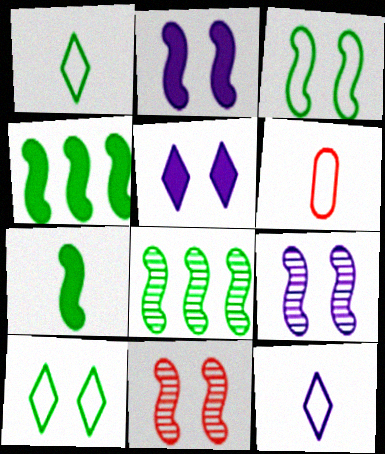[[2, 3, 11], 
[3, 7, 8], 
[5, 6, 8]]